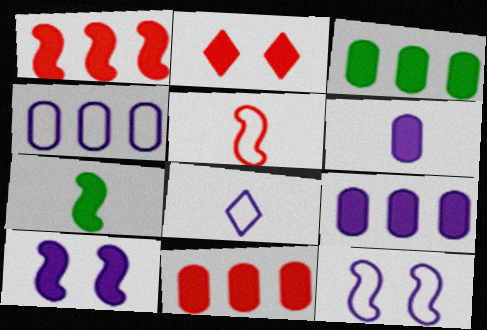[[1, 7, 10], 
[2, 7, 9], 
[3, 9, 11], 
[4, 8, 12]]